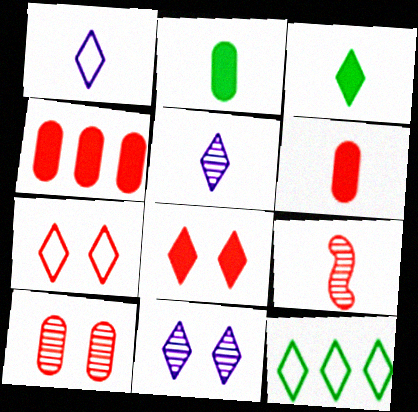[[1, 2, 9], 
[1, 7, 12], 
[4, 7, 9], 
[5, 8, 12]]